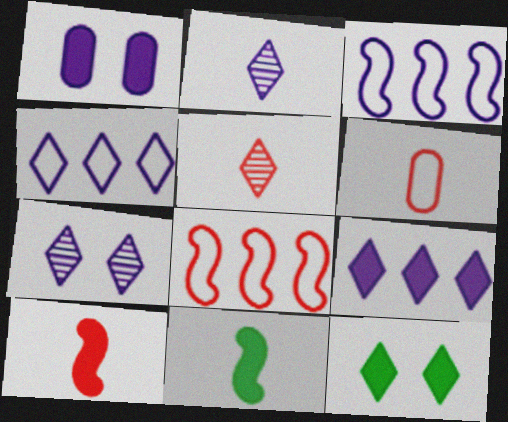[[1, 2, 3], 
[2, 6, 11], 
[4, 5, 12], 
[5, 6, 10]]